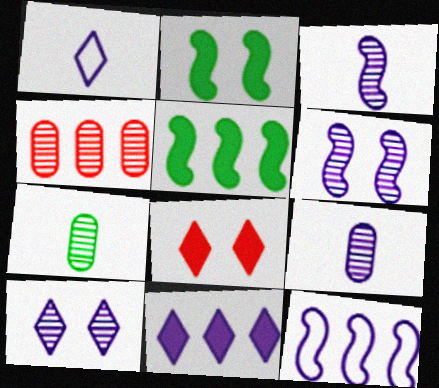[[1, 2, 4], 
[1, 10, 11], 
[7, 8, 12]]